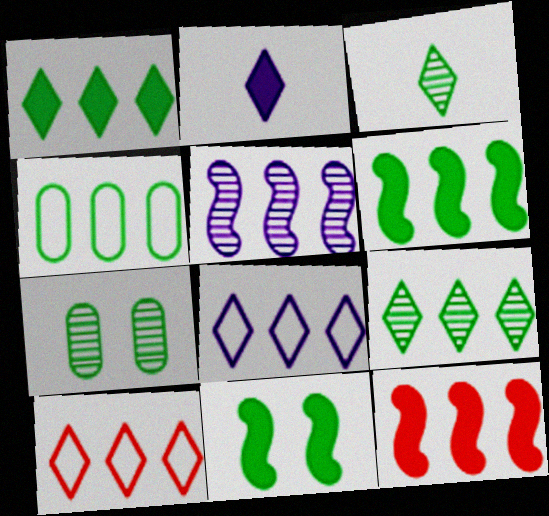[[3, 4, 11], 
[4, 6, 9]]